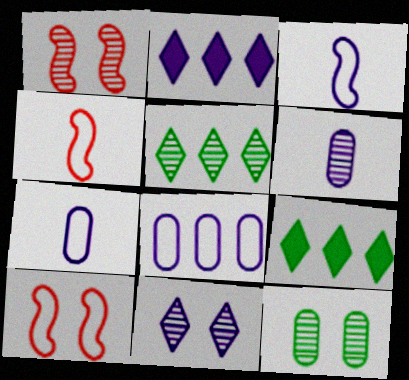[[1, 5, 6], 
[1, 7, 9], 
[1, 11, 12], 
[2, 4, 12], 
[6, 9, 10]]